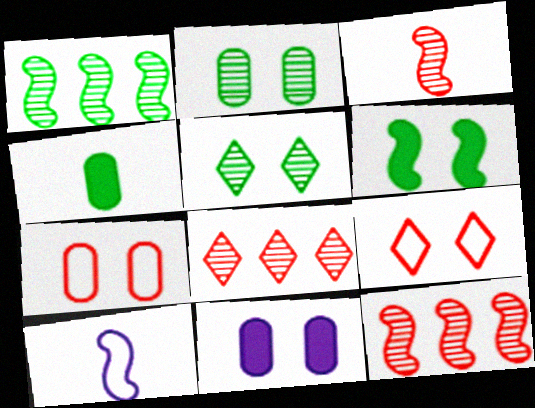[[2, 7, 11], 
[6, 10, 12]]